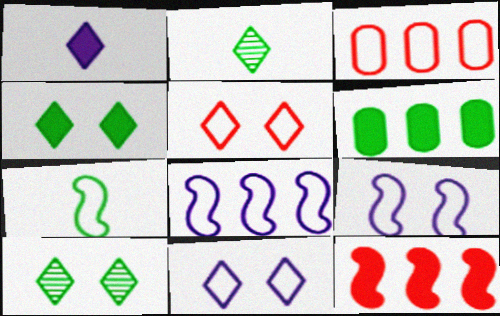[[3, 7, 11], 
[6, 7, 10]]